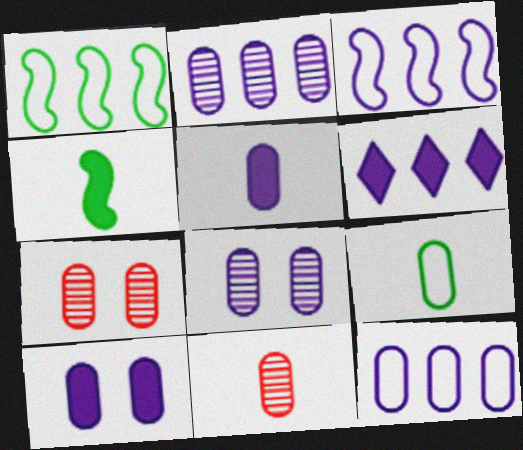[[2, 3, 6], 
[5, 8, 12], 
[5, 9, 11]]